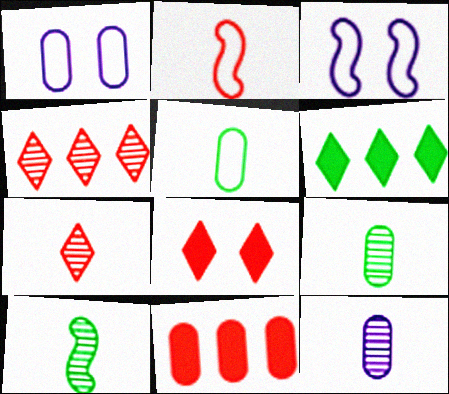[[1, 9, 11], 
[7, 10, 12]]